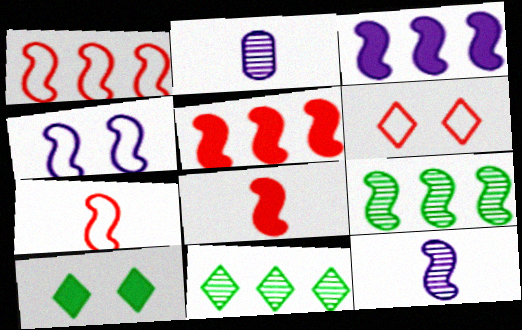[[1, 2, 10], 
[1, 3, 9], 
[3, 4, 12], 
[4, 8, 9]]